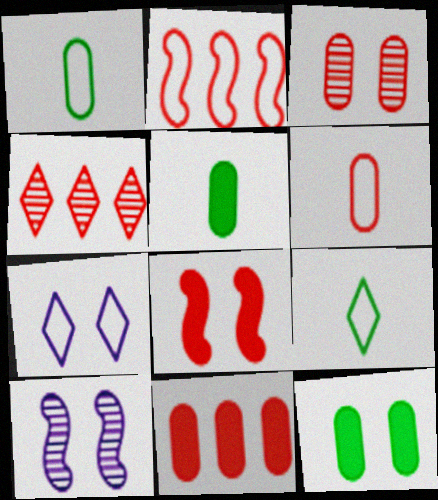[[1, 2, 7], 
[2, 4, 11], 
[3, 6, 11], 
[4, 6, 8], 
[9, 10, 11]]